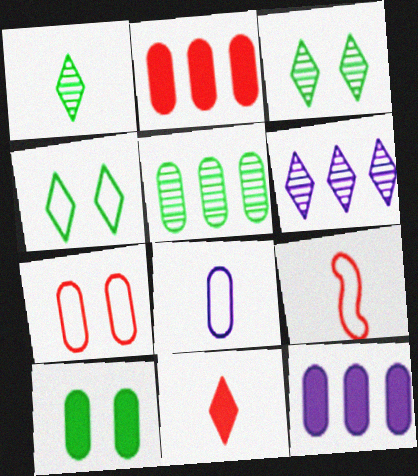[[3, 9, 12], 
[4, 6, 11], 
[6, 9, 10]]